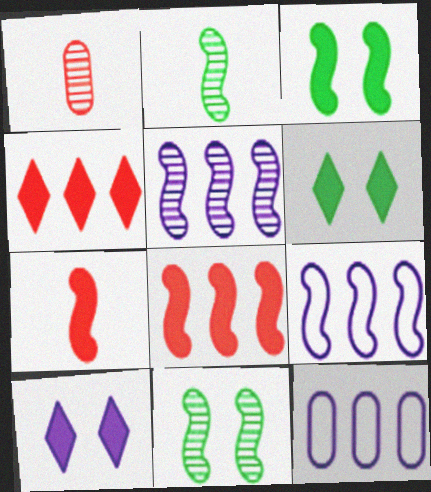[[1, 6, 9], 
[7, 9, 11]]